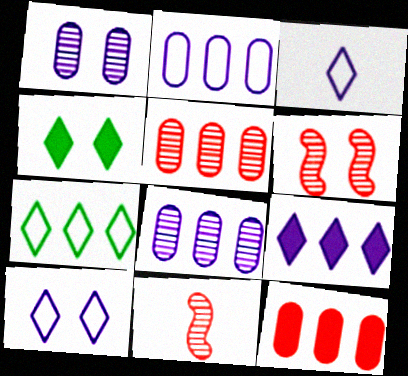[[2, 4, 11]]